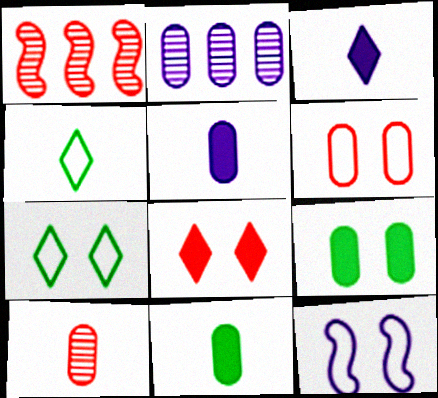[[1, 5, 7], 
[2, 3, 12], 
[2, 6, 11], 
[6, 7, 12]]